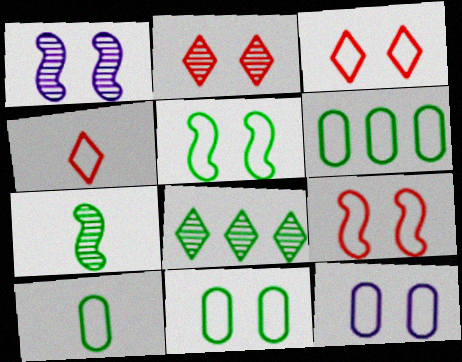[[3, 5, 12], 
[6, 10, 11]]